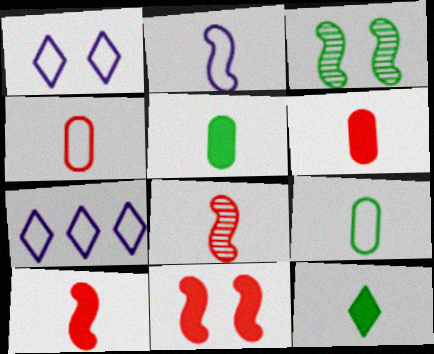[[3, 6, 7]]